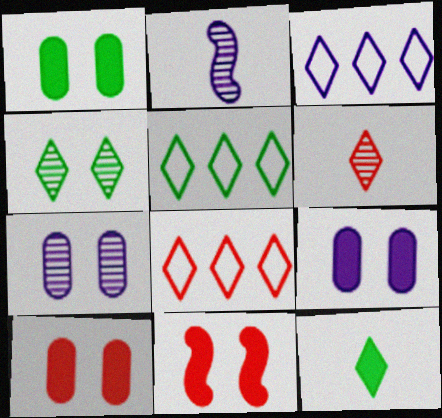[[1, 2, 8], 
[1, 9, 10], 
[2, 3, 9], 
[2, 5, 10], 
[3, 5, 8], 
[4, 5, 12]]